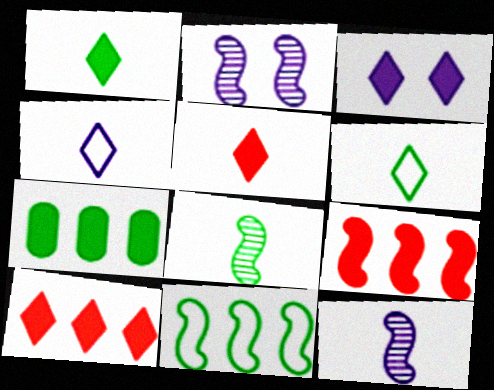[[1, 3, 10]]